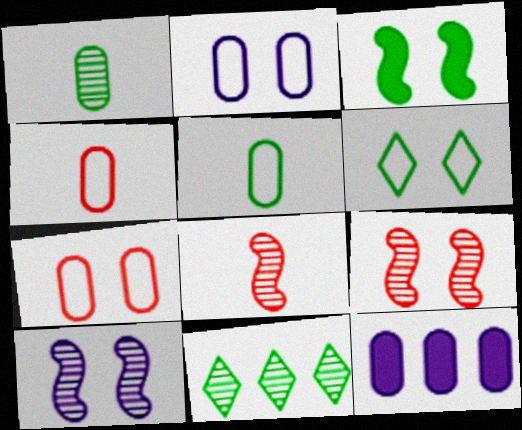[[1, 7, 12], 
[3, 5, 11], 
[6, 8, 12]]